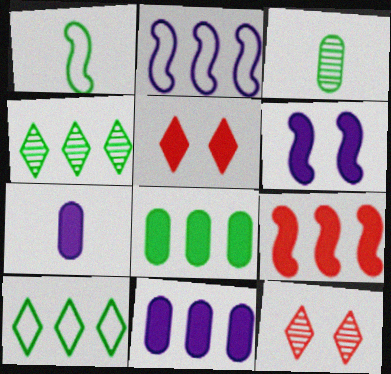[[1, 11, 12], 
[2, 3, 5]]